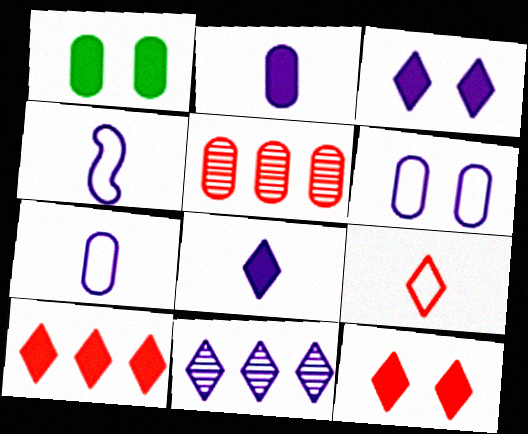[[1, 5, 7]]